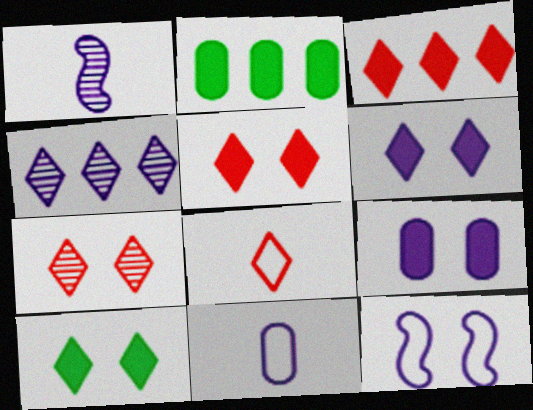[[3, 7, 8], 
[4, 8, 10], 
[5, 6, 10]]